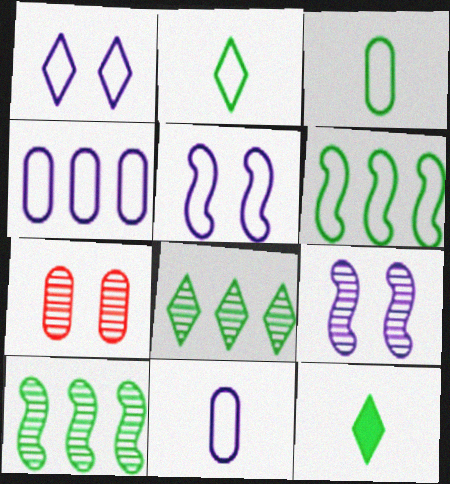[]